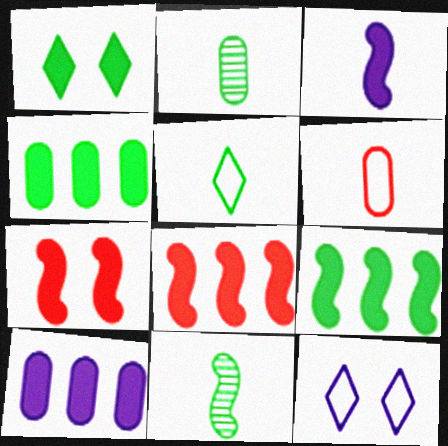[[2, 8, 12], 
[3, 7, 9]]